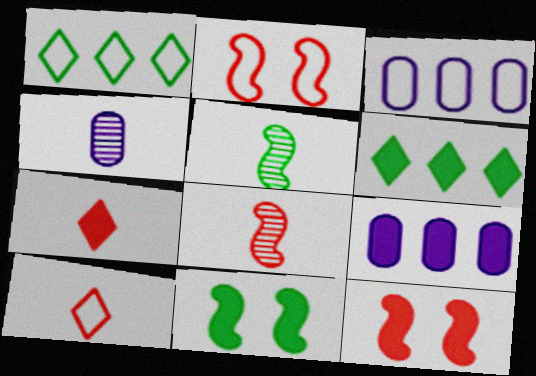[[1, 4, 12], 
[2, 4, 6], 
[7, 9, 11]]